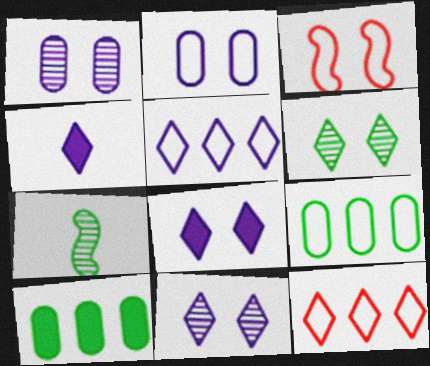[[4, 5, 11], 
[4, 6, 12]]